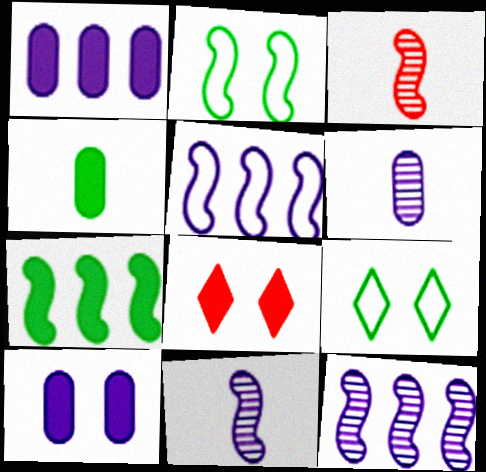[[1, 3, 9]]